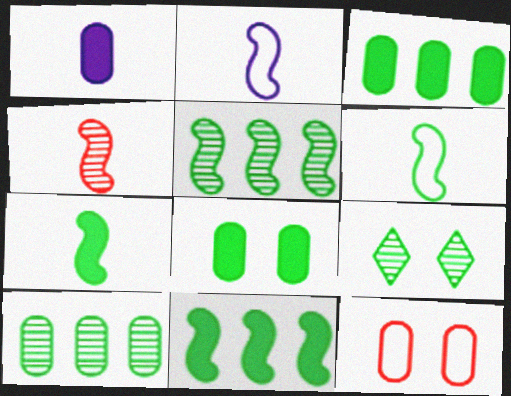[[1, 10, 12], 
[2, 4, 7], 
[3, 6, 9]]